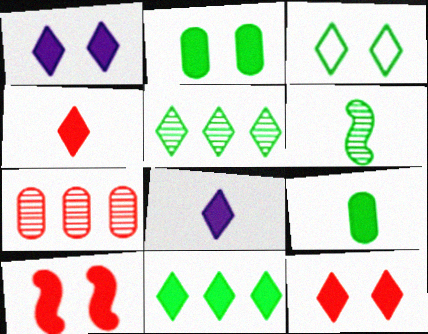[[1, 2, 10], 
[1, 4, 11], 
[8, 11, 12]]